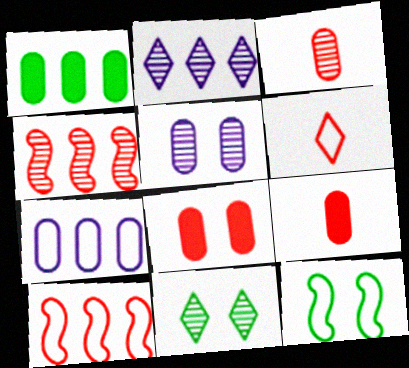[[1, 2, 10], 
[2, 9, 12], 
[4, 6, 8], 
[6, 7, 12]]